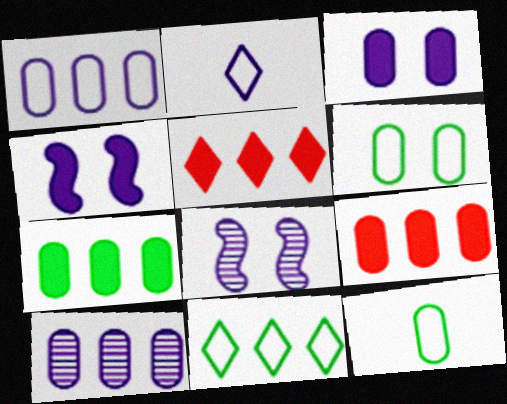[[2, 4, 10], 
[5, 8, 12]]